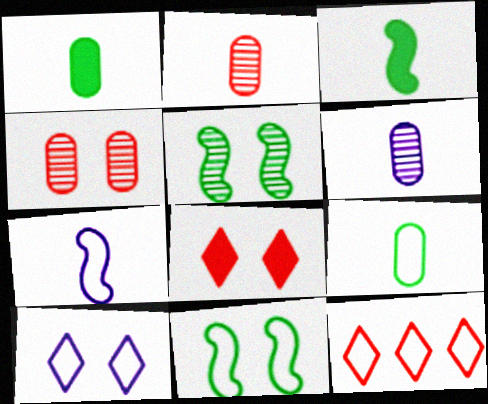[]